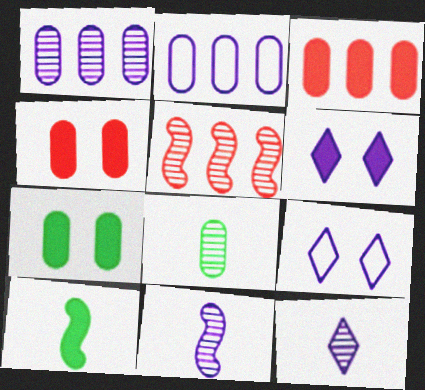[[2, 4, 8], 
[2, 6, 11], 
[3, 6, 10]]